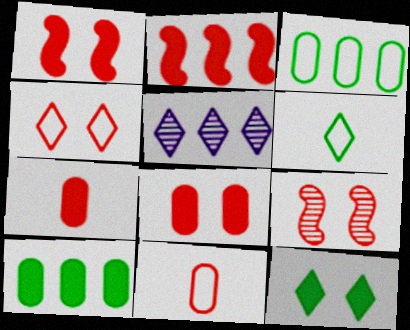[[2, 3, 5], 
[4, 8, 9]]